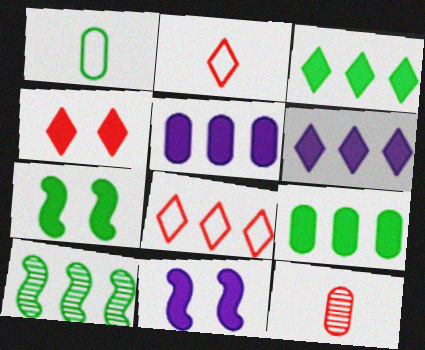[[5, 8, 10]]